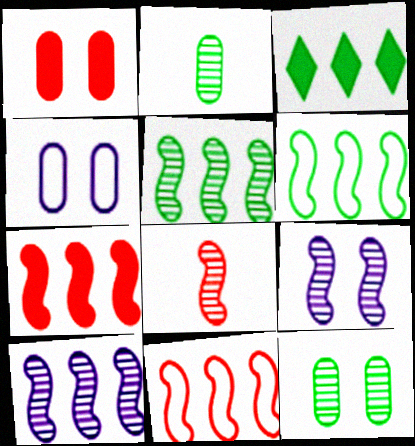[[1, 4, 12], 
[3, 4, 8], 
[5, 8, 9], 
[6, 7, 10]]